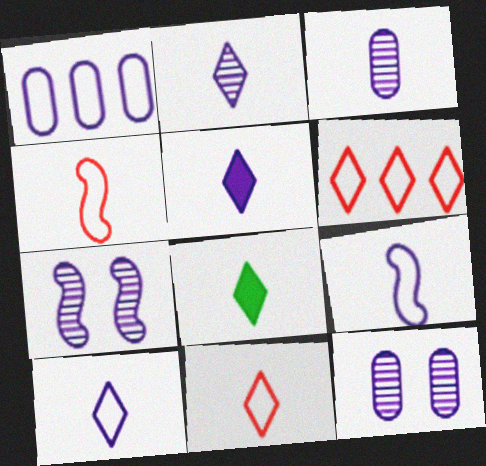[[1, 5, 7], 
[2, 5, 10], 
[2, 8, 11], 
[3, 4, 8], 
[3, 5, 9]]